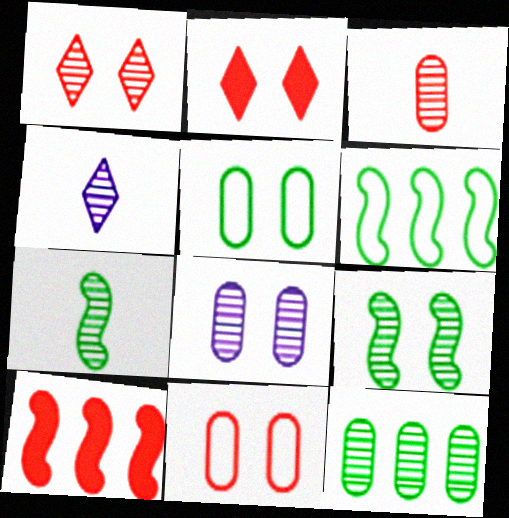[[1, 8, 9], 
[3, 4, 7], 
[3, 8, 12], 
[4, 5, 10]]